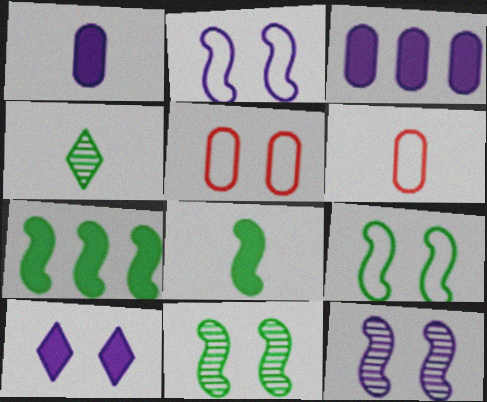[[5, 10, 11]]